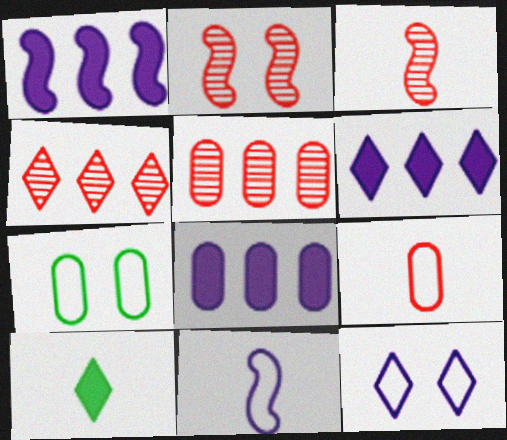[[1, 6, 8], 
[3, 6, 7], 
[4, 10, 12]]